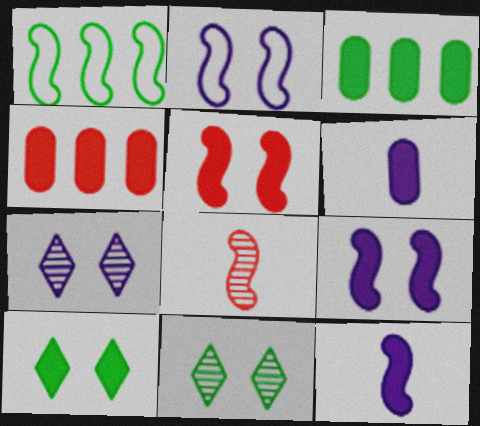[[1, 8, 9], 
[4, 10, 12]]